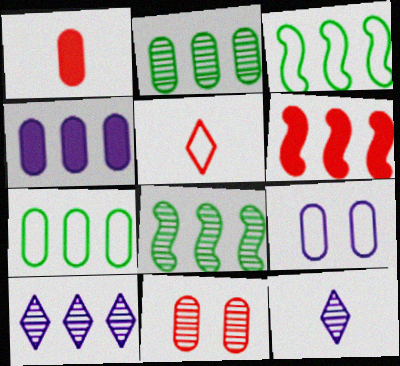[[1, 2, 9], 
[3, 5, 9], 
[5, 6, 11], 
[6, 7, 10], 
[8, 11, 12]]